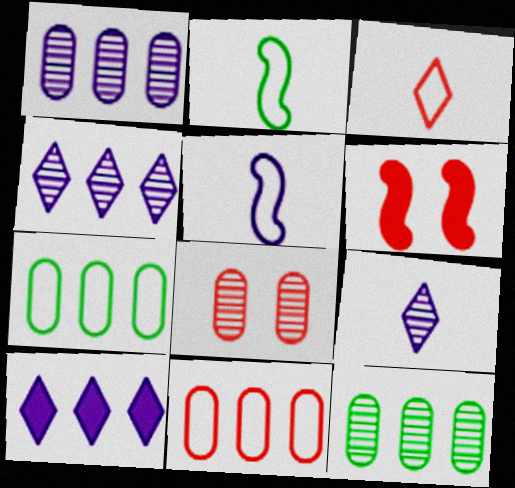[[2, 8, 10], 
[6, 7, 9]]